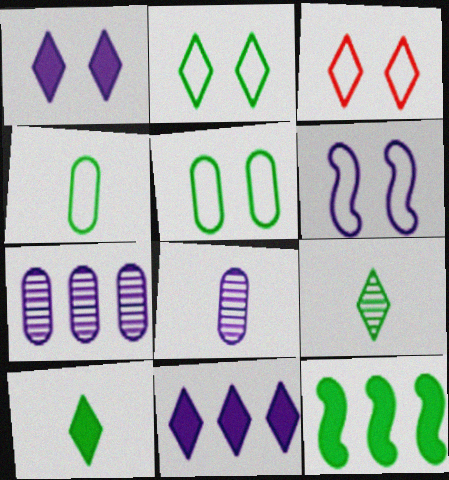[[3, 5, 6], 
[3, 8, 12], 
[3, 9, 11], 
[5, 9, 12], 
[6, 8, 11]]